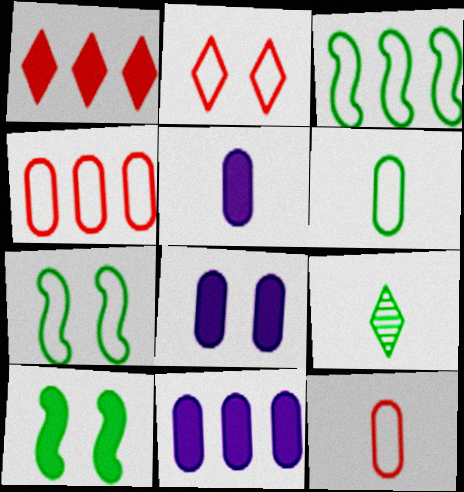[[1, 5, 10], 
[5, 8, 11]]